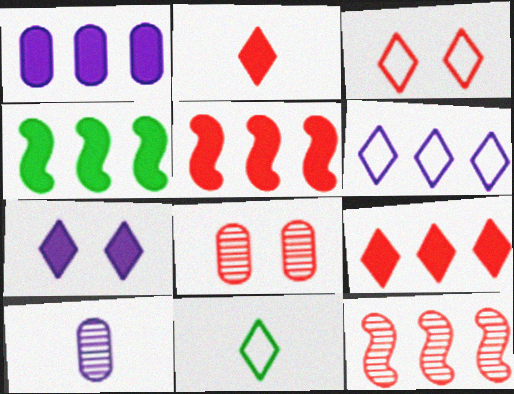[[1, 4, 9], 
[3, 4, 10], 
[3, 6, 11]]